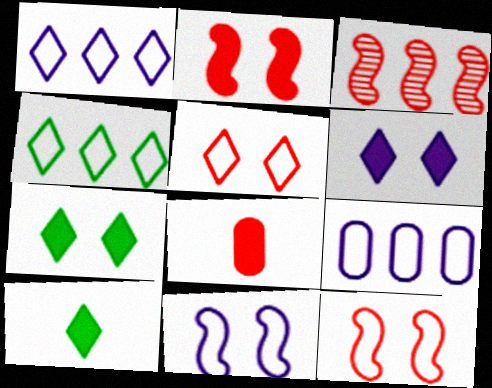[[3, 5, 8]]